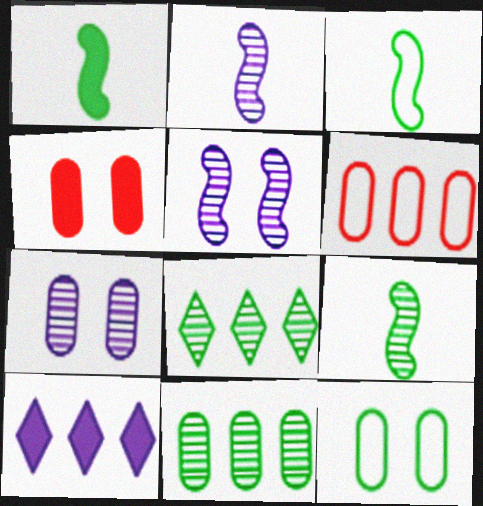[[1, 3, 9], 
[1, 4, 10], 
[1, 8, 12], 
[4, 7, 12]]